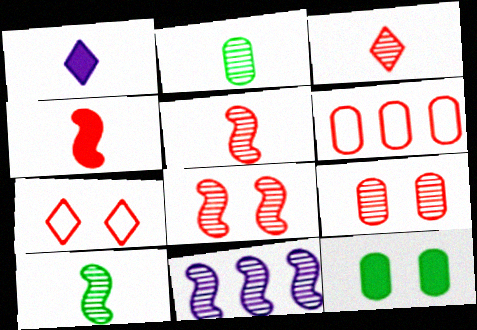[[8, 10, 11]]